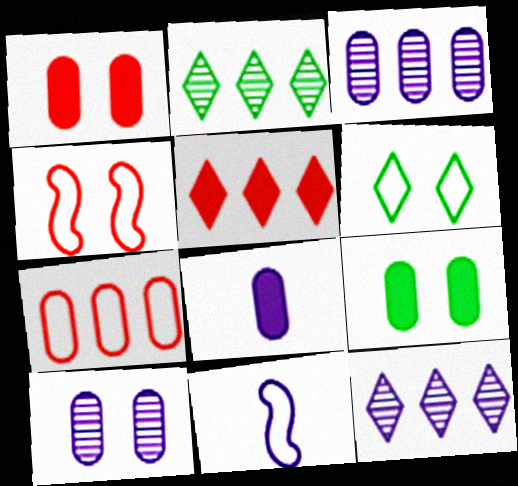[[1, 2, 11], 
[2, 4, 8], 
[6, 7, 11]]